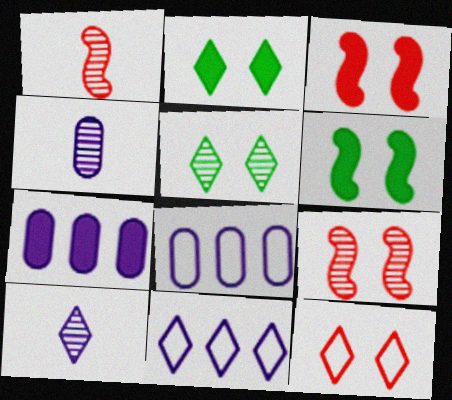[[1, 2, 8]]